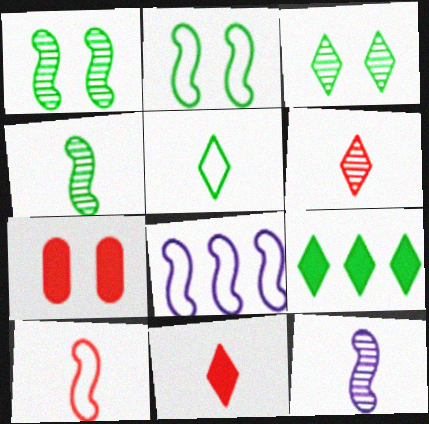[[2, 8, 10], 
[3, 5, 9]]